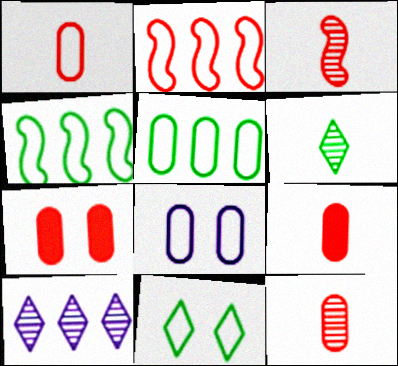[[1, 5, 8], 
[1, 9, 12]]